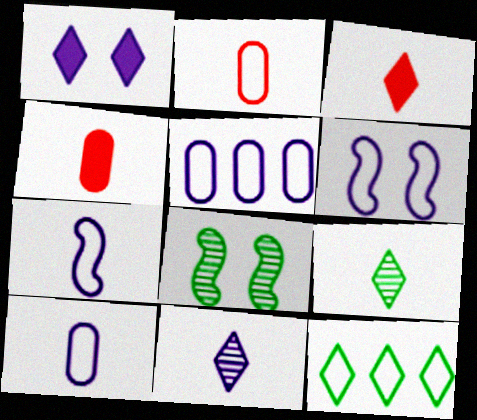[[2, 6, 12], 
[3, 5, 8], 
[4, 7, 9]]